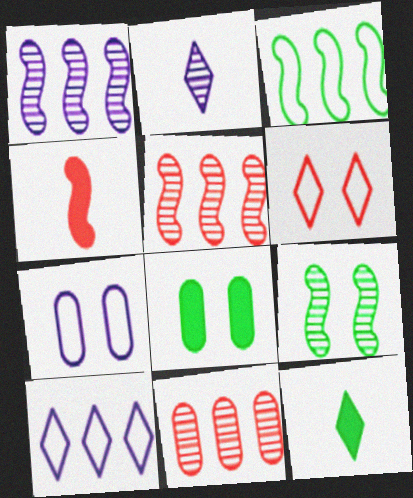[[2, 9, 11], 
[4, 6, 11], 
[5, 7, 12]]